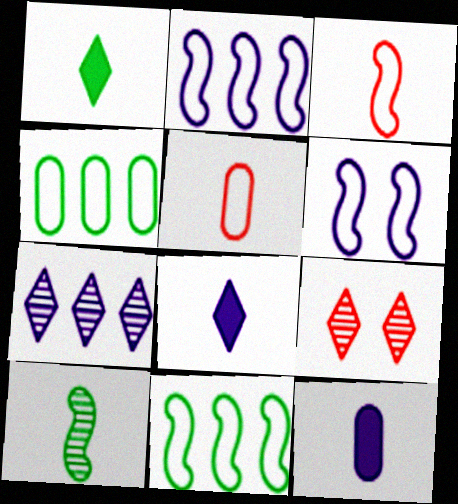[[3, 6, 11], 
[5, 8, 10], 
[6, 7, 12], 
[9, 11, 12]]